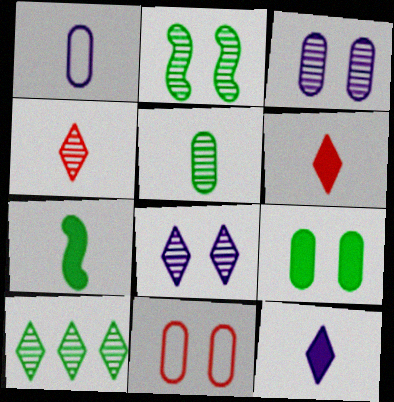[[1, 4, 7], 
[2, 5, 10], 
[3, 9, 11], 
[4, 8, 10]]